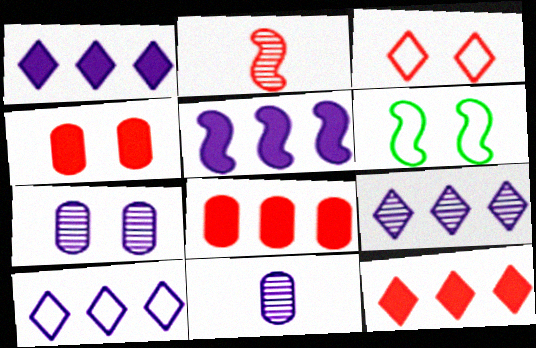[[1, 9, 10], 
[2, 3, 8], 
[2, 5, 6], 
[6, 11, 12]]